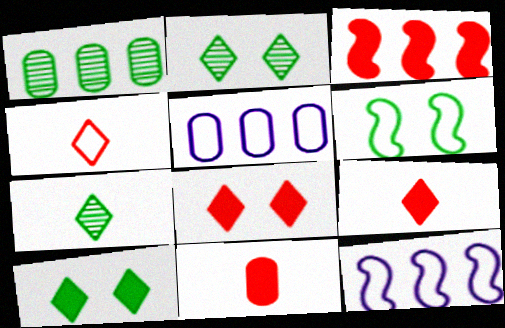[[2, 11, 12], 
[3, 8, 11], 
[4, 5, 6]]